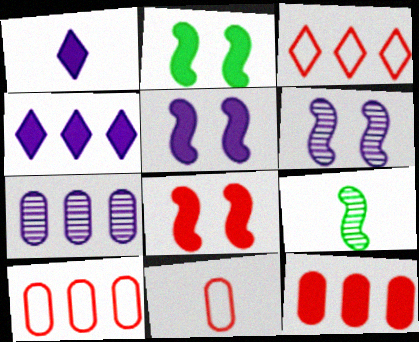[[1, 2, 12], 
[1, 9, 11], 
[2, 5, 8]]